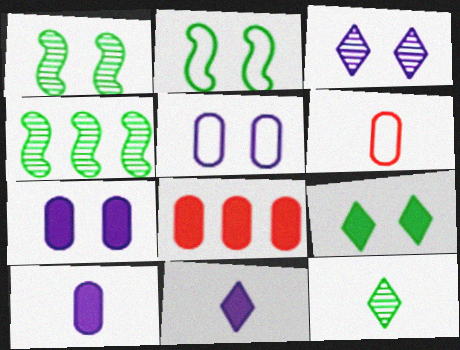[]